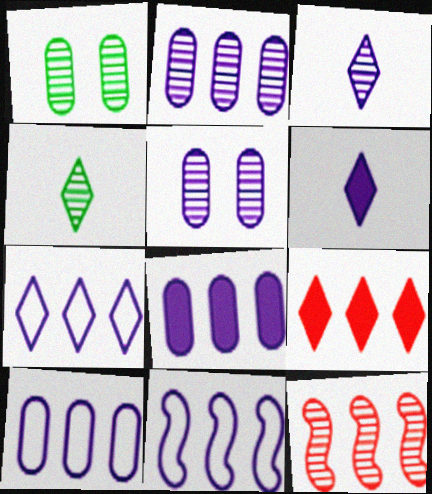[[1, 3, 12], 
[2, 8, 10], 
[4, 5, 12], 
[5, 6, 11], 
[7, 10, 11]]